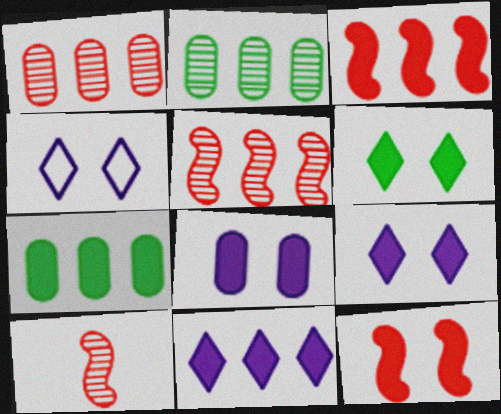[[3, 7, 11], 
[4, 7, 10], 
[6, 8, 12]]